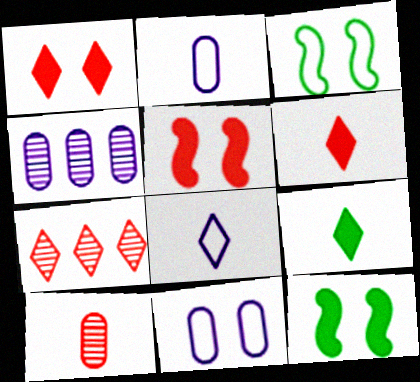[[2, 7, 12], 
[3, 4, 6]]